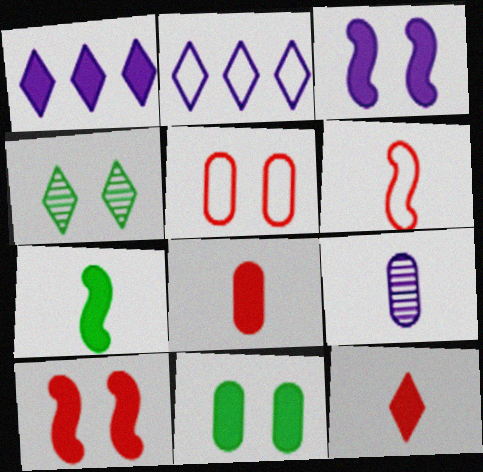[[2, 3, 9], 
[2, 4, 12], 
[3, 4, 5]]